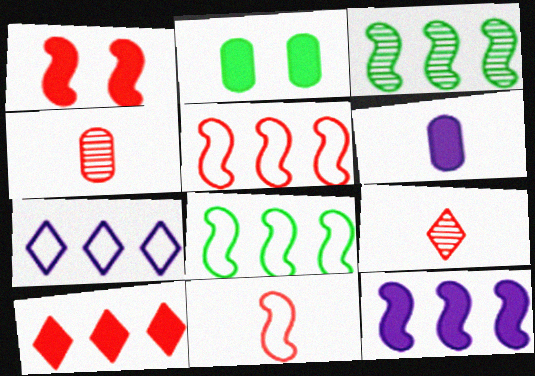[[3, 5, 12]]